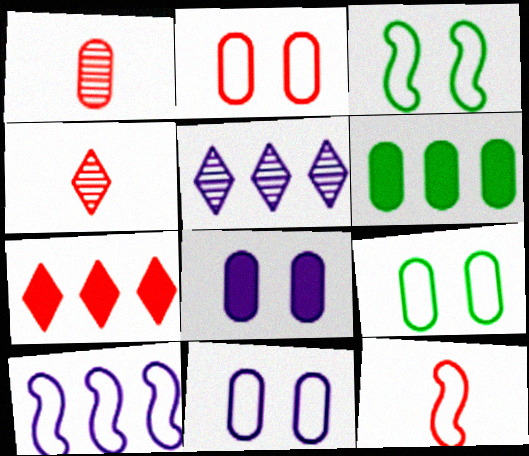[[1, 6, 11], 
[2, 9, 11], 
[3, 10, 12]]